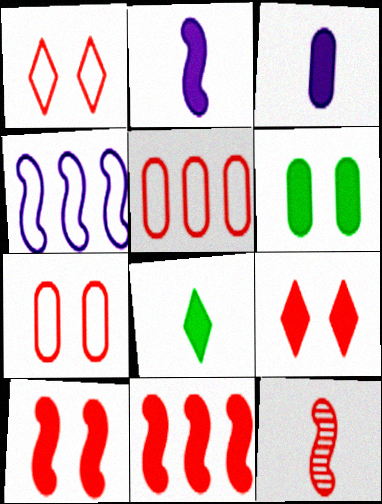[[5, 9, 12]]